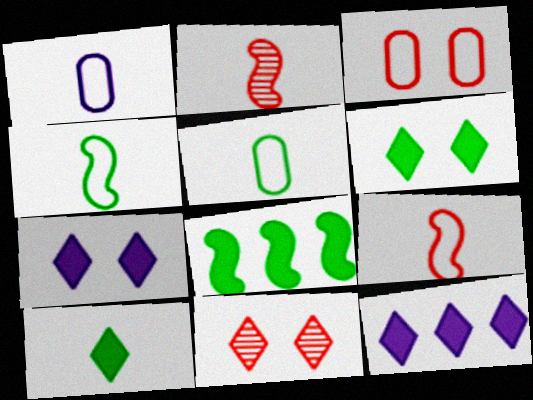[[1, 2, 10], 
[1, 8, 11]]